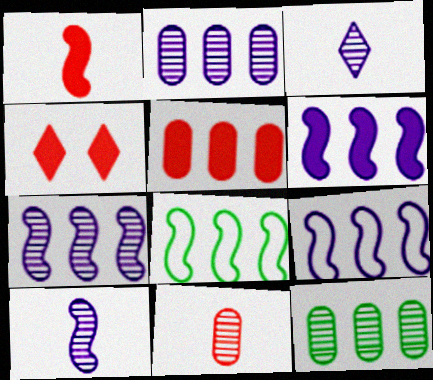[[1, 4, 5], 
[6, 7, 9]]